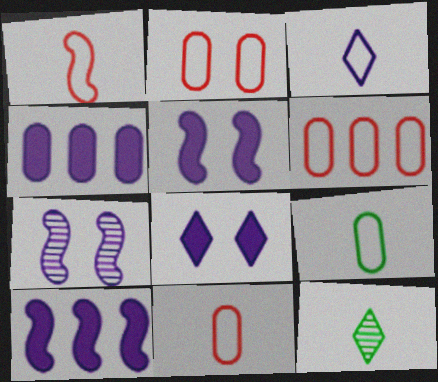[[1, 3, 9], 
[2, 6, 11], 
[2, 10, 12], 
[3, 4, 7], 
[5, 6, 12]]